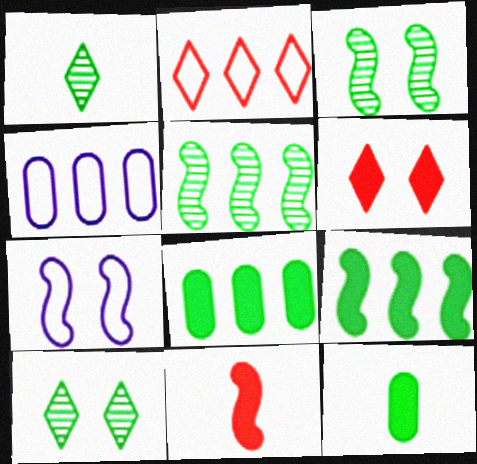[[4, 10, 11], 
[5, 7, 11]]